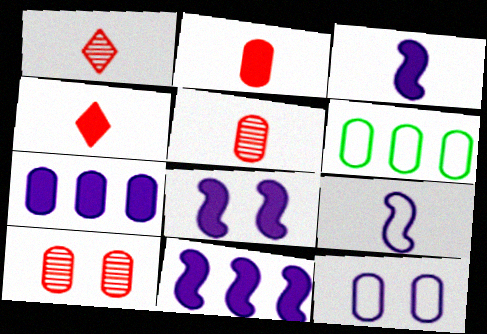[[1, 6, 8], 
[3, 8, 11]]